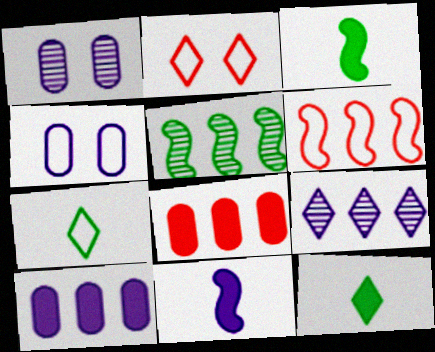[[1, 6, 12], 
[2, 9, 12], 
[4, 6, 7], 
[4, 9, 11]]